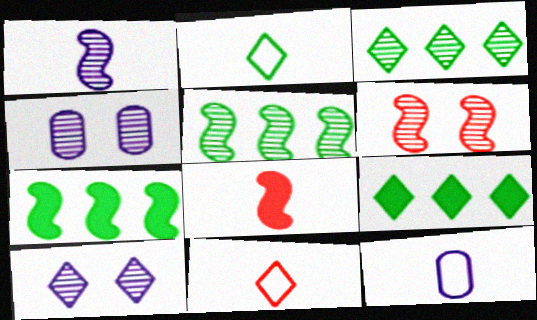[[1, 5, 6], 
[4, 7, 11], 
[6, 9, 12], 
[9, 10, 11]]